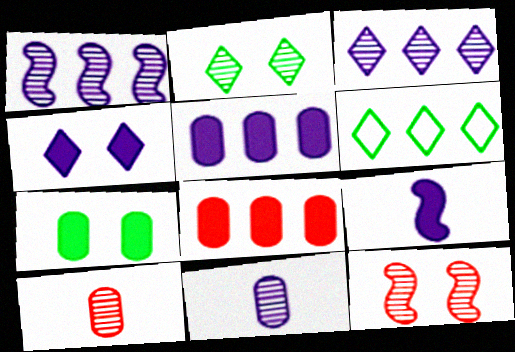[[1, 2, 10], 
[1, 6, 8], 
[4, 5, 9]]